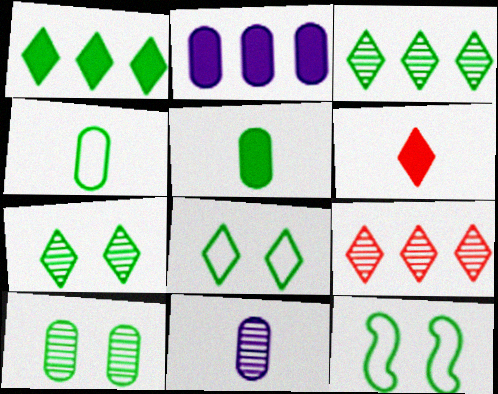[[3, 5, 12]]